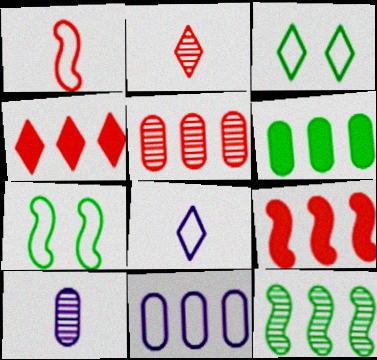[[1, 3, 11], 
[3, 9, 10], 
[4, 7, 10], 
[4, 11, 12], 
[5, 6, 11]]